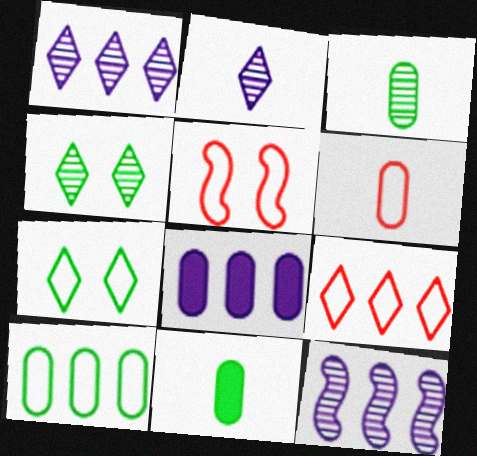[[1, 5, 11], 
[5, 6, 9]]